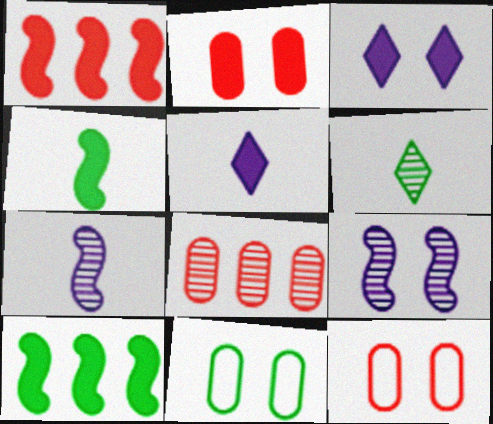[[2, 5, 10], 
[6, 8, 9], 
[6, 10, 11]]